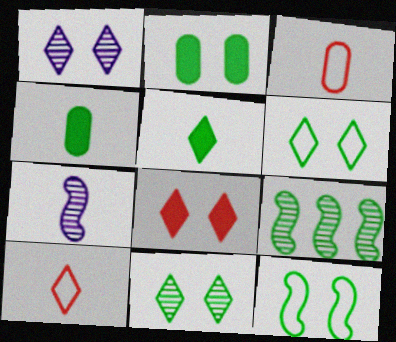[[1, 6, 8], 
[2, 11, 12], 
[3, 5, 7], 
[4, 6, 9], 
[4, 7, 10]]